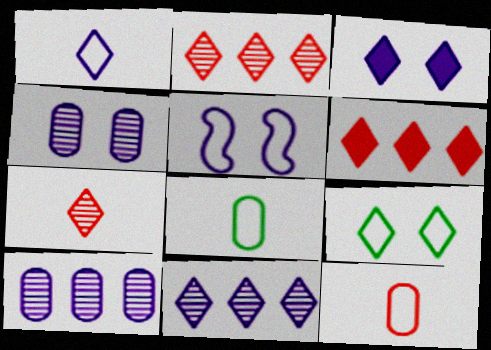[[1, 3, 11], 
[3, 4, 5]]